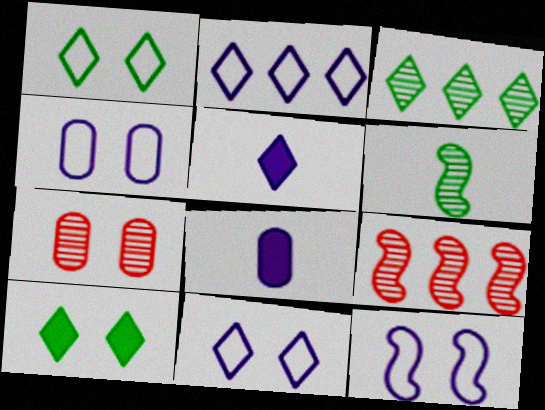[[1, 8, 9], 
[4, 11, 12], 
[7, 10, 12]]